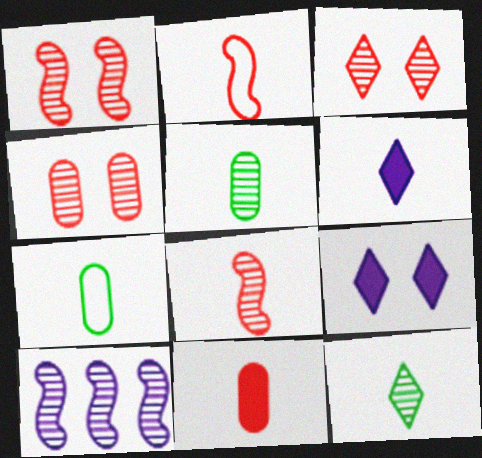[[1, 3, 4], 
[2, 5, 6], 
[3, 5, 10], 
[4, 10, 12], 
[6, 7, 8]]